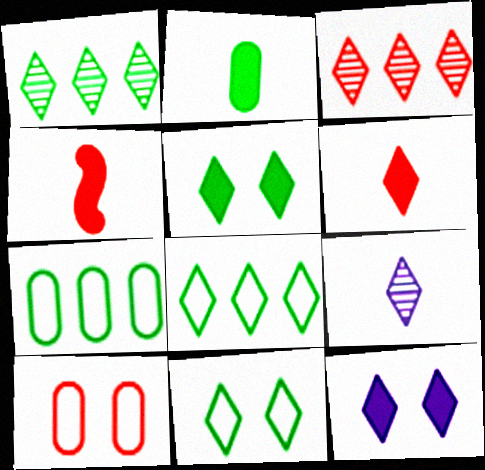[[3, 4, 10]]